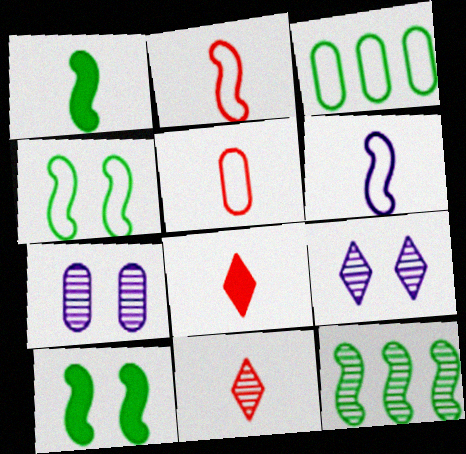[[1, 4, 12], 
[7, 11, 12]]